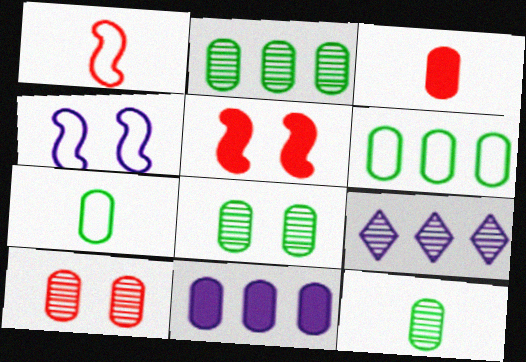[[2, 8, 12], 
[5, 7, 9], 
[7, 10, 11]]